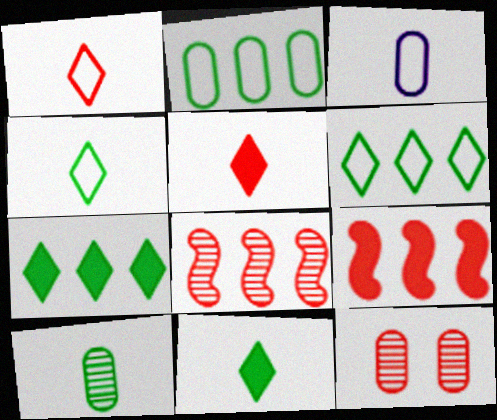[[1, 9, 12]]